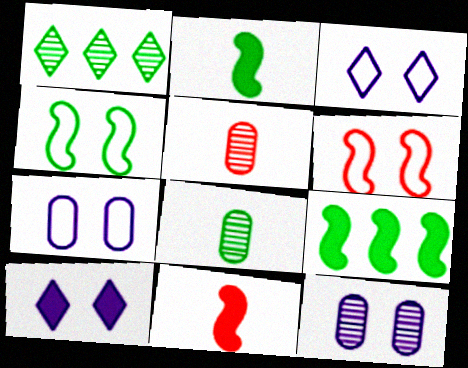[[1, 7, 11], 
[3, 5, 9]]